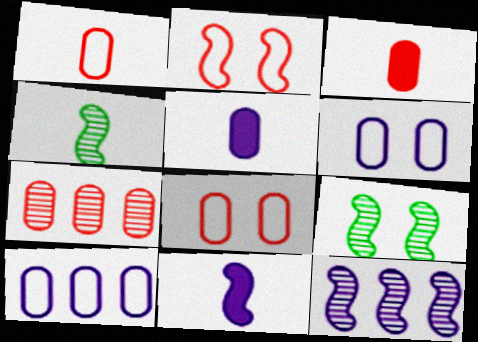[[3, 7, 8]]